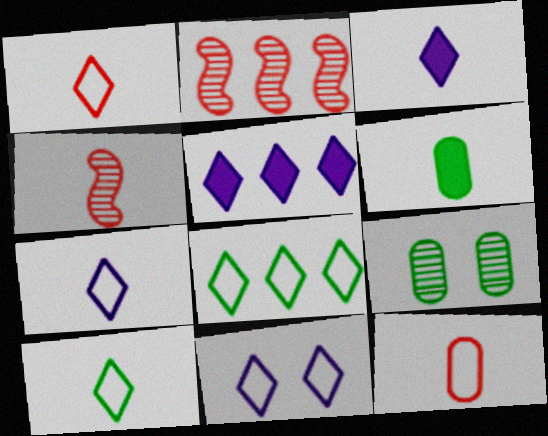[[1, 7, 10], 
[1, 8, 11], 
[2, 6, 11], 
[4, 6, 7]]